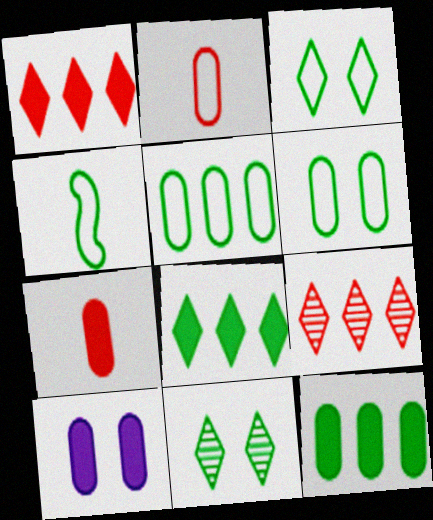[[3, 4, 5], 
[4, 9, 10], 
[4, 11, 12], 
[7, 10, 12]]